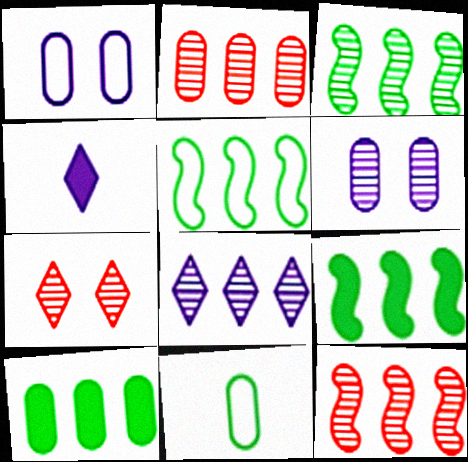[[2, 3, 8], 
[3, 5, 9]]